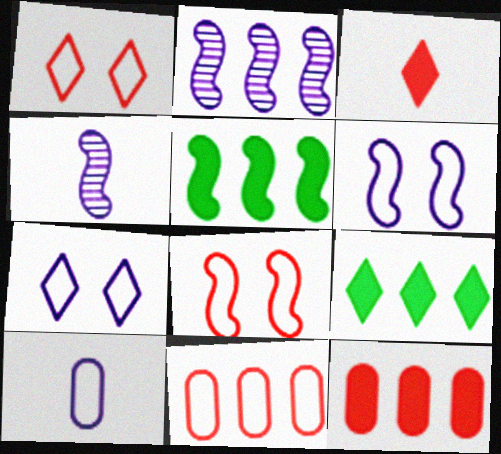[[2, 9, 11], 
[4, 5, 8]]